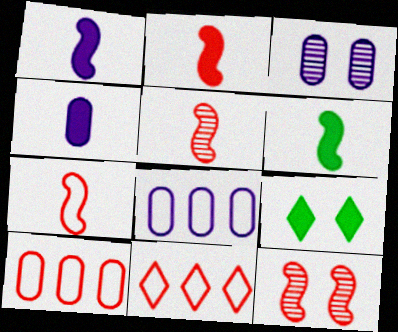[[1, 2, 6], 
[2, 5, 7], 
[3, 4, 8], 
[3, 6, 11], 
[5, 8, 9]]